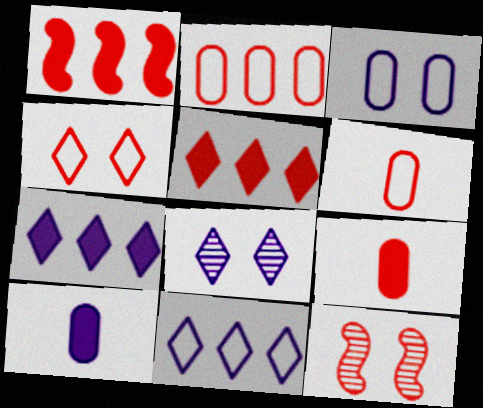[[5, 6, 12]]